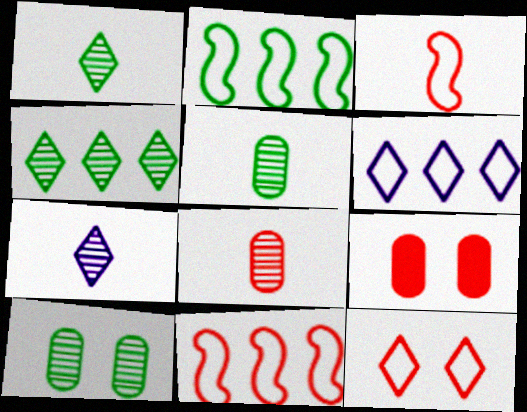[[2, 7, 9]]